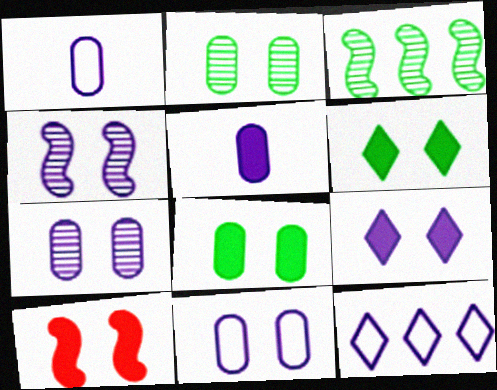[[4, 5, 12], 
[4, 9, 11], 
[8, 9, 10]]